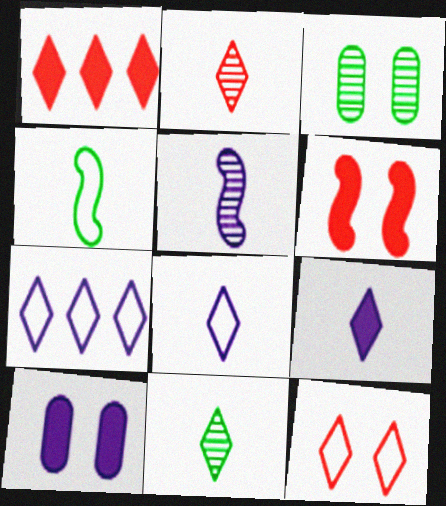[[1, 2, 12], 
[5, 7, 10]]